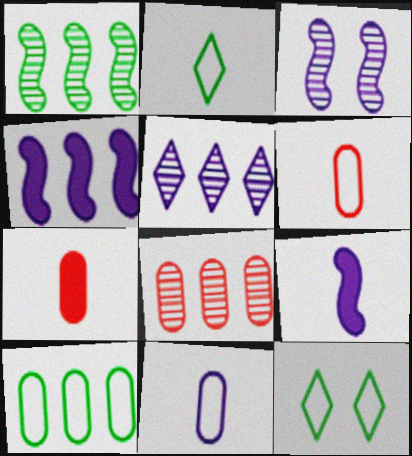[[1, 5, 8], 
[8, 9, 12]]